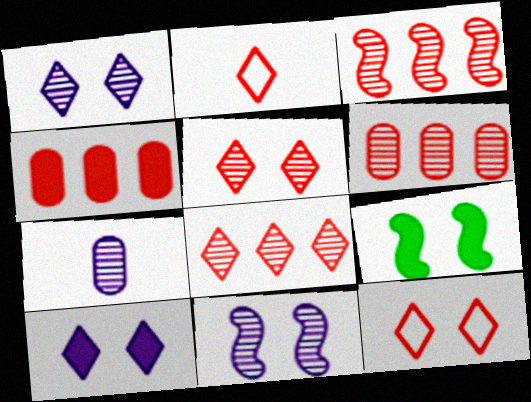[[3, 6, 8]]